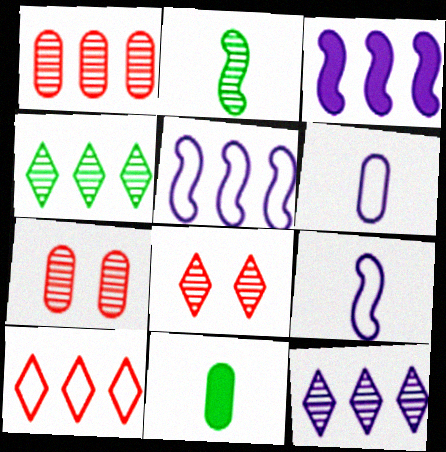[[2, 7, 12], 
[5, 8, 11]]